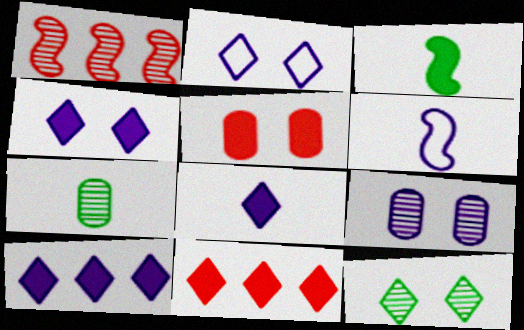[[3, 5, 10], 
[4, 8, 10], 
[6, 9, 10]]